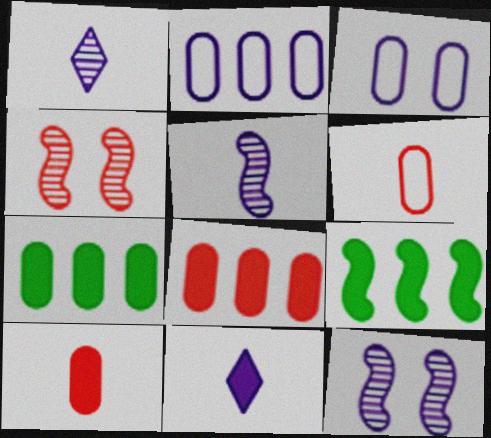[[2, 11, 12]]